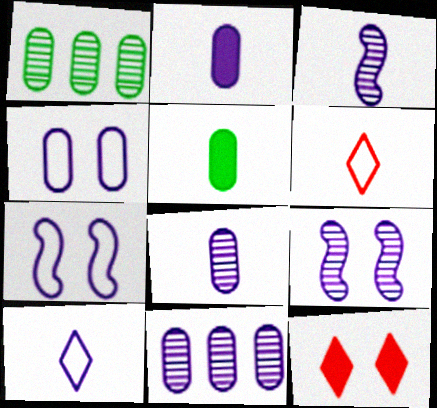[[2, 3, 10], 
[2, 4, 11], 
[3, 5, 6]]